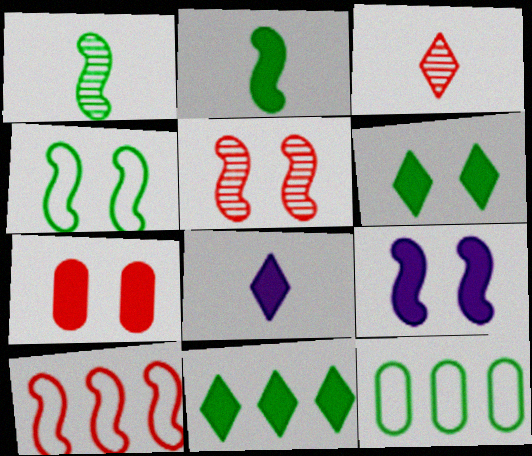[[1, 6, 12], 
[1, 9, 10], 
[3, 7, 10], 
[3, 9, 12], 
[4, 5, 9], 
[5, 8, 12], 
[6, 7, 9]]